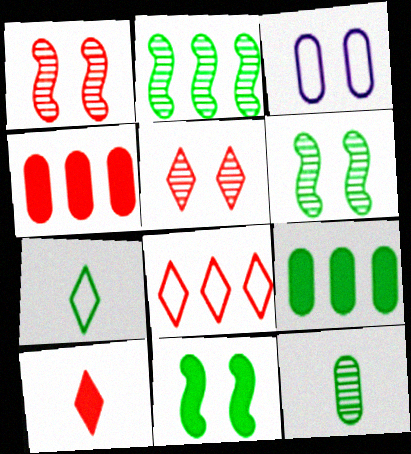[[2, 3, 10], 
[3, 4, 12], 
[3, 5, 11], 
[5, 8, 10], 
[6, 7, 9]]